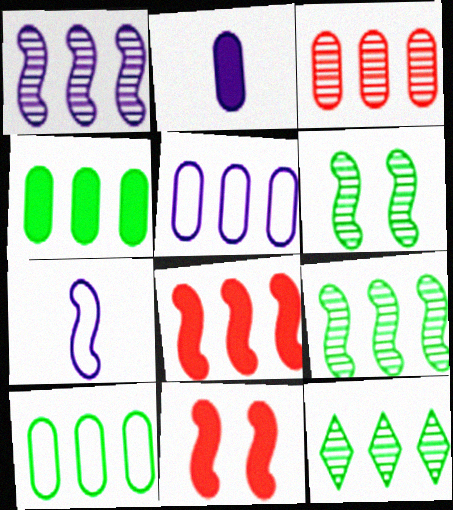[[1, 3, 12], 
[3, 4, 5], 
[5, 8, 12], 
[6, 7, 8], 
[7, 9, 11]]